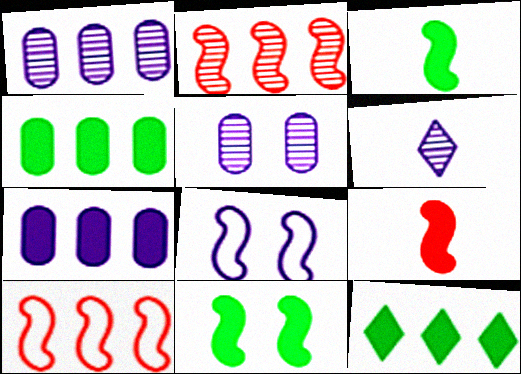[[1, 10, 12], 
[2, 3, 8], 
[6, 7, 8]]